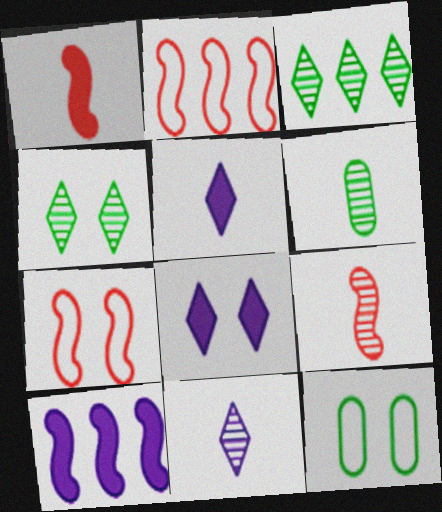[[2, 6, 8], 
[6, 9, 11]]